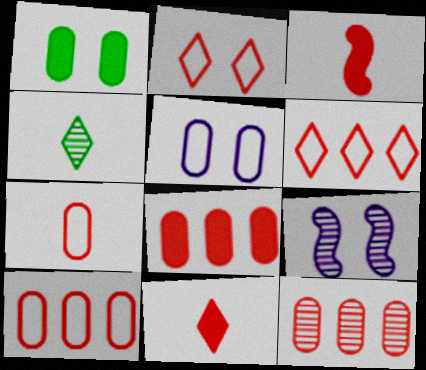[[1, 2, 9], 
[2, 3, 12], 
[4, 9, 12], 
[8, 10, 12]]